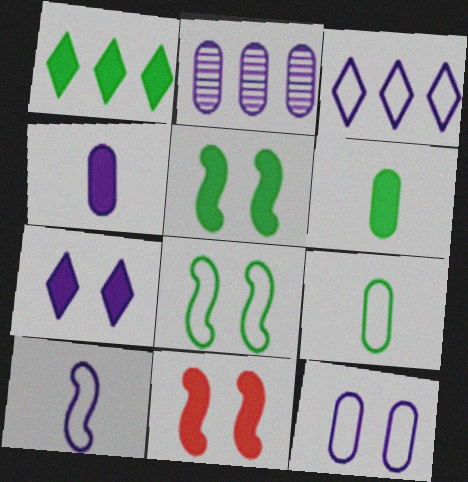[[1, 4, 11], 
[1, 5, 6], 
[2, 4, 12], 
[2, 7, 10], 
[3, 10, 12]]